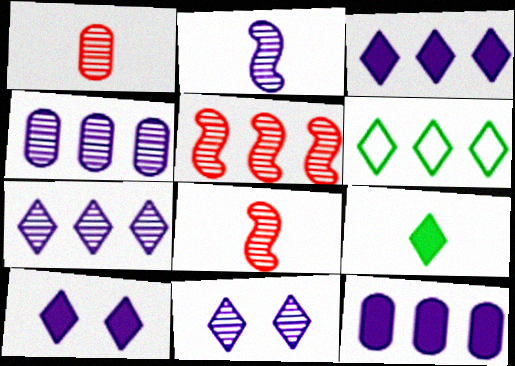[[2, 4, 11], 
[5, 6, 12]]